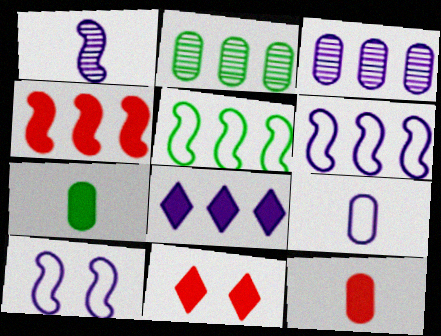[[3, 6, 8], 
[4, 11, 12]]